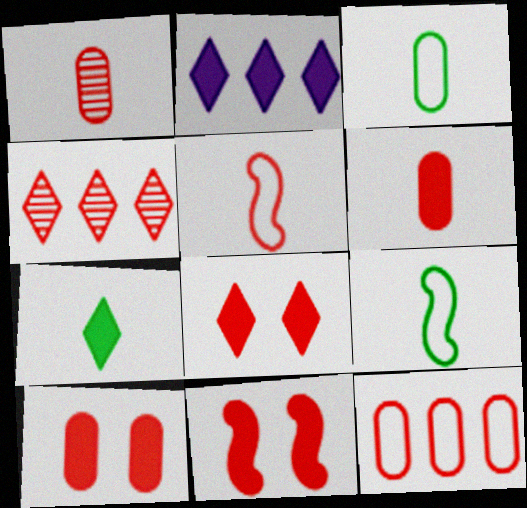[[1, 10, 12], 
[2, 7, 8], 
[4, 5, 10], 
[8, 10, 11]]